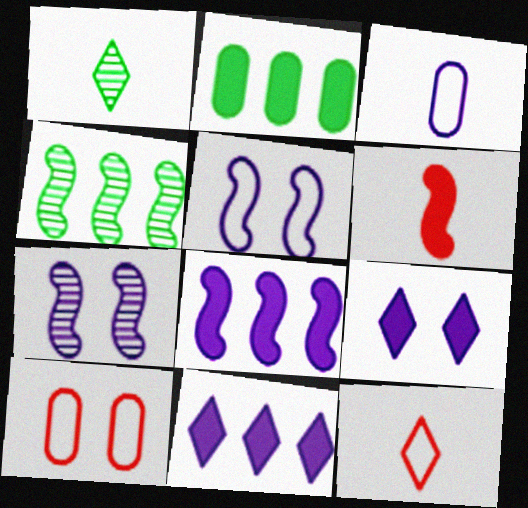[[1, 3, 6], 
[1, 8, 10], 
[2, 6, 9], 
[2, 7, 12], 
[3, 7, 11], 
[4, 5, 6]]